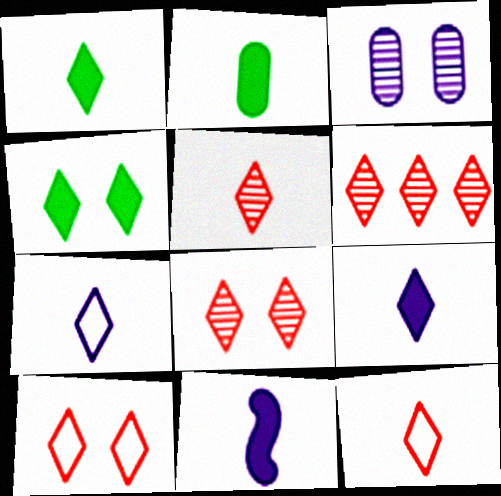[[1, 5, 7], 
[4, 6, 7], 
[5, 6, 8]]